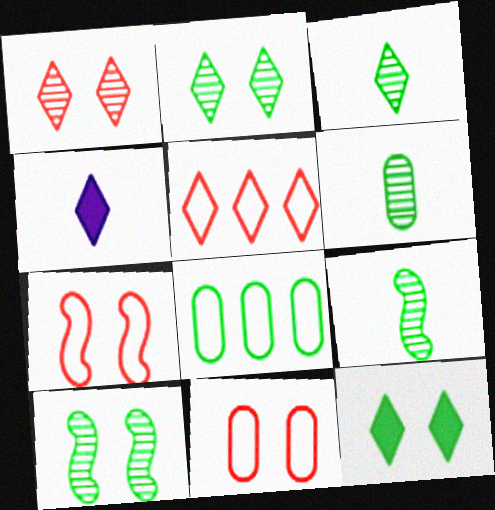[[2, 4, 5], 
[3, 6, 9], 
[8, 9, 12]]